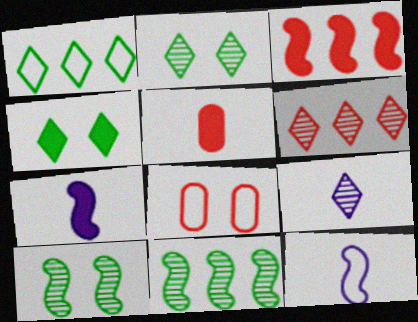[[1, 8, 12], 
[2, 6, 9], 
[3, 10, 12]]